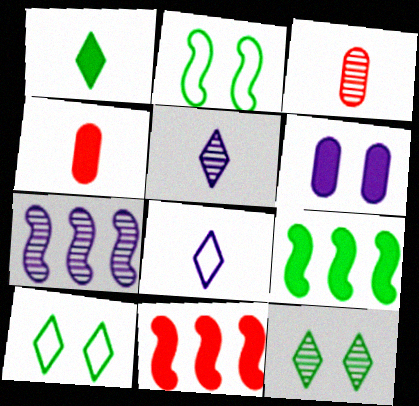[[1, 6, 11], 
[3, 7, 12], 
[4, 7, 10], 
[6, 7, 8]]